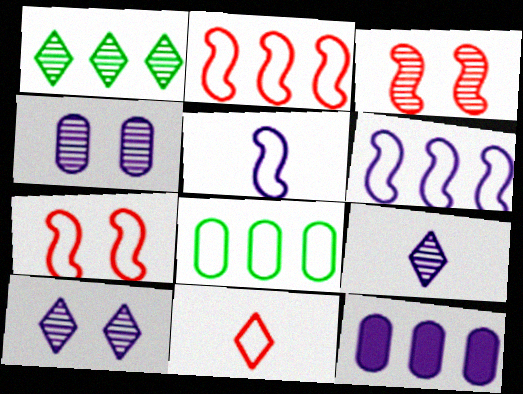[[1, 2, 12], 
[5, 10, 12]]